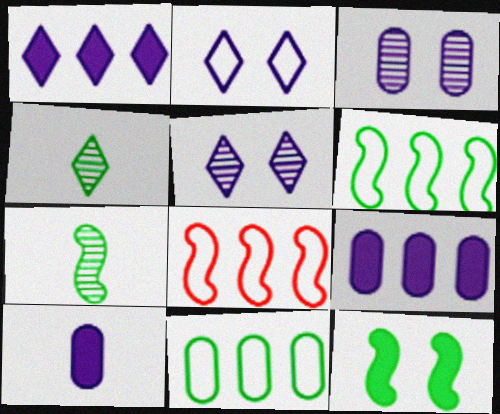[[4, 11, 12], 
[6, 7, 12]]